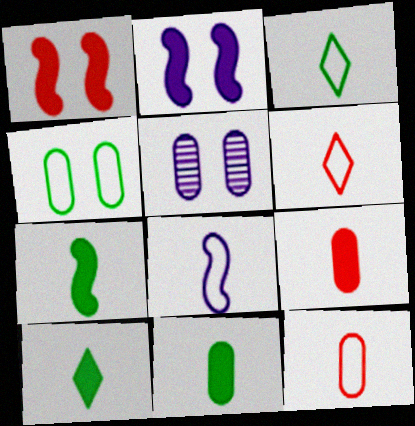[[3, 8, 12], 
[7, 10, 11]]